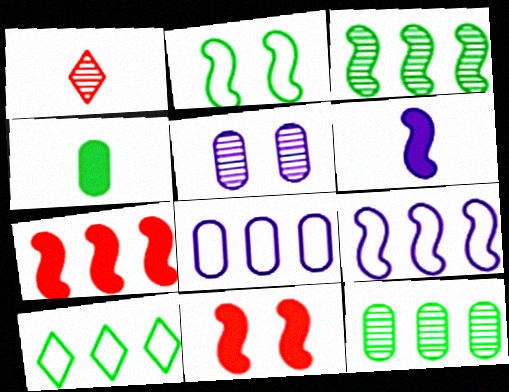[[1, 3, 5], 
[3, 7, 9]]